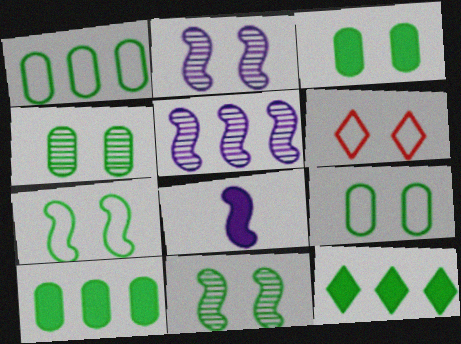[[2, 3, 6], 
[3, 4, 9]]